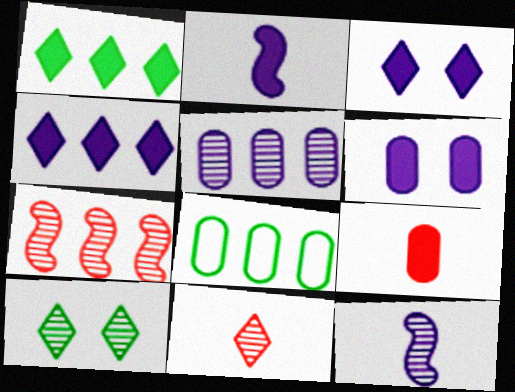[[2, 4, 6], 
[4, 7, 8]]